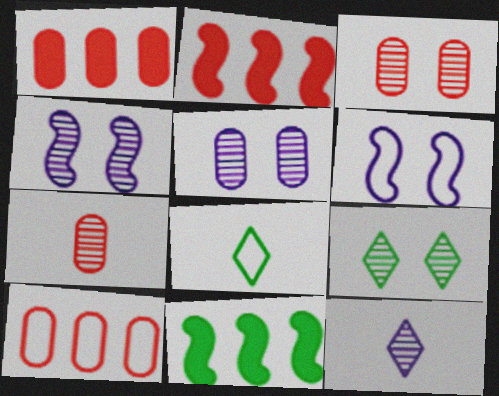[[1, 4, 8], 
[2, 5, 8], 
[3, 4, 9], 
[6, 8, 10]]